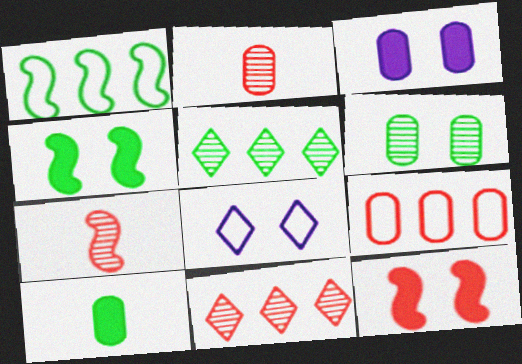[[6, 8, 12]]